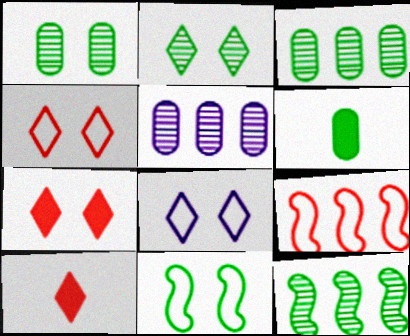[[2, 7, 8], 
[5, 10, 11]]